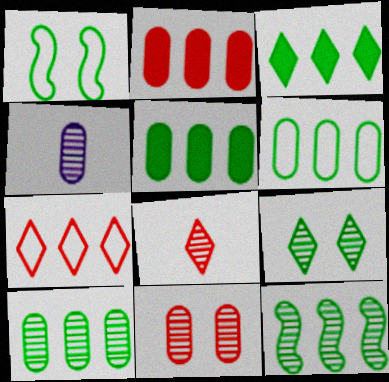[[3, 6, 12], 
[4, 10, 11], 
[5, 6, 10]]